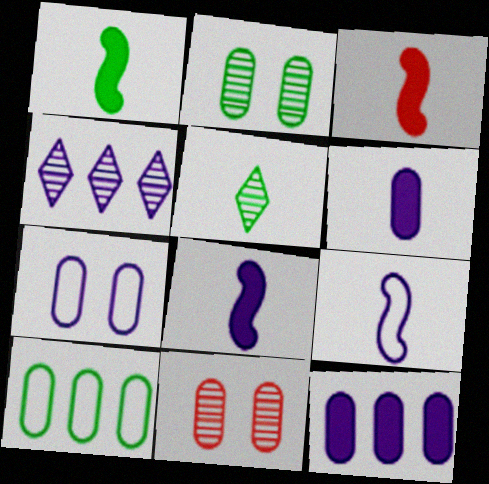[[1, 3, 8], 
[4, 7, 8], 
[6, 10, 11]]